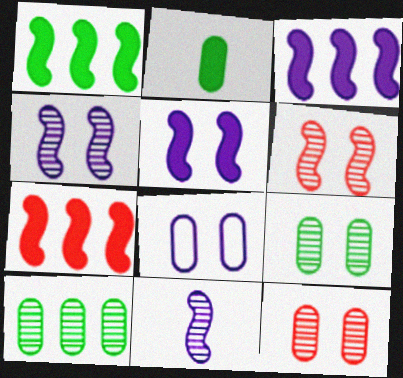[[1, 3, 7]]